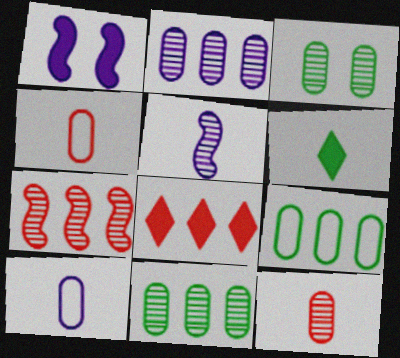[[2, 3, 12], 
[4, 5, 6]]